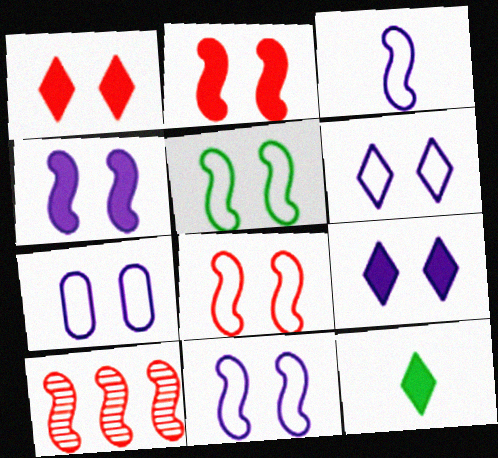[[5, 8, 11], 
[6, 7, 11], 
[7, 10, 12]]